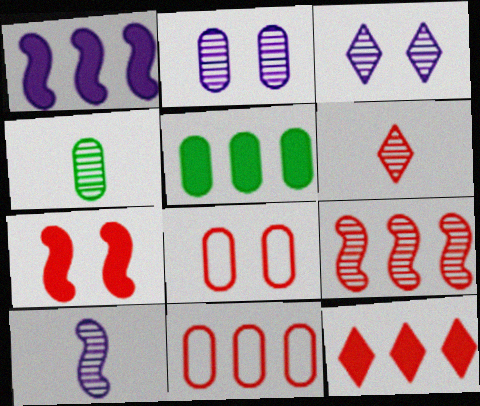[[1, 5, 12], 
[3, 4, 9], 
[4, 6, 10], 
[6, 7, 11], 
[9, 11, 12]]